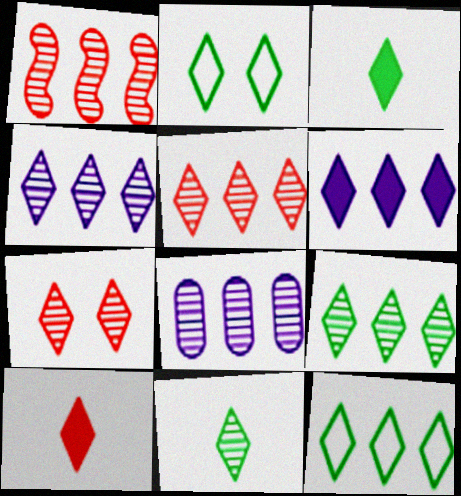[[1, 8, 9], 
[2, 3, 9], 
[2, 4, 10], 
[4, 5, 9], 
[4, 7, 11], 
[5, 6, 12]]